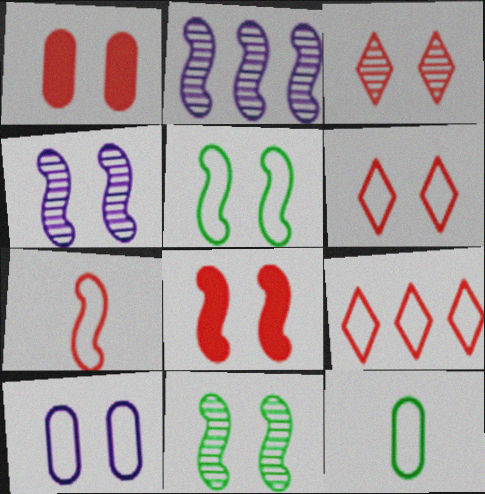[[4, 5, 8], 
[5, 6, 10]]